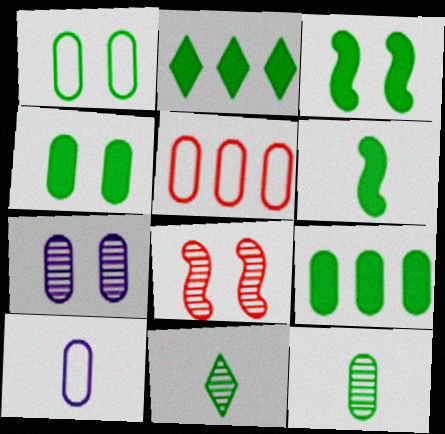[[1, 5, 10], 
[1, 9, 12], 
[2, 4, 6], 
[2, 8, 10]]